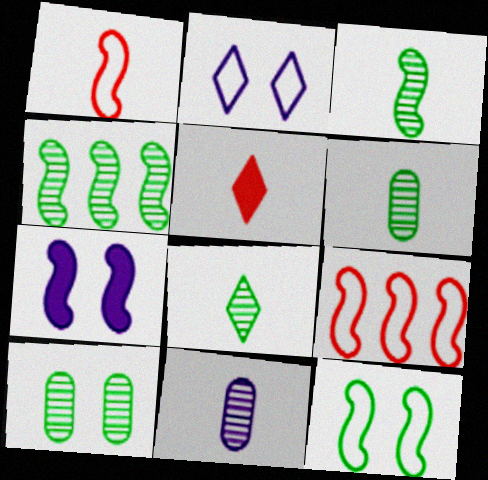[[1, 4, 7], 
[3, 6, 8], 
[3, 7, 9], 
[4, 8, 10]]